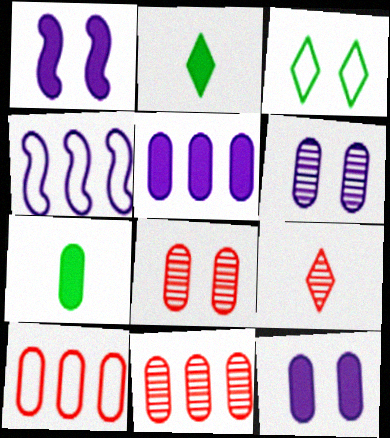[[1, 3, 8], 
[2, 4, 8], 
[6, 7, 10]]